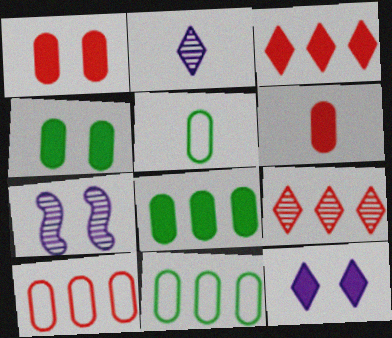[[3, 5, 7]]